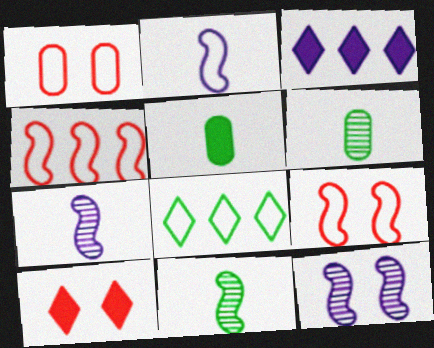[[1, 2, 8], 
[1, 3, 11], 
[3, 6, 9]]